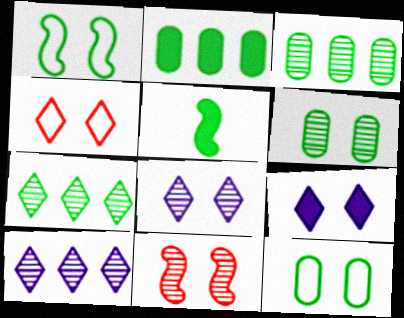[[5, 7, 12], 
[6, 8, 11], 
[9, 11, 12]]